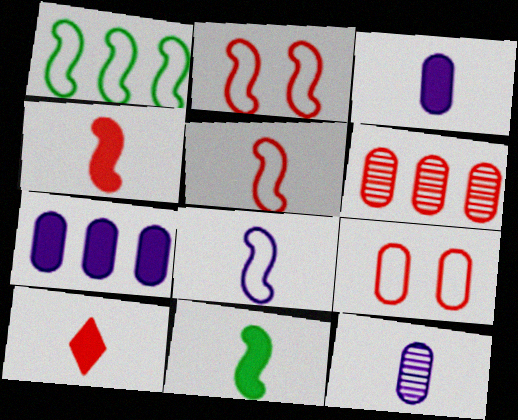[[1, 2, 8], 
[2, 6, 10], 
[3, 10, 11]]